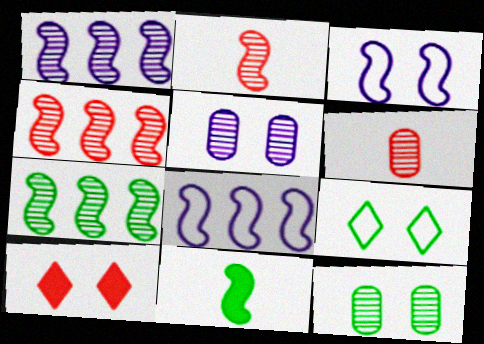[[1, 4, 7], 
[3, 4, 11], 
[3, 10, 12]]